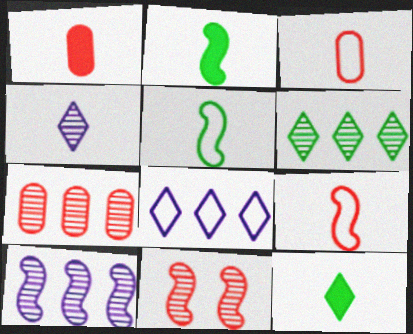[[1, 4, 5], 
[2, 3, 4], 
[6, 7, 10]]